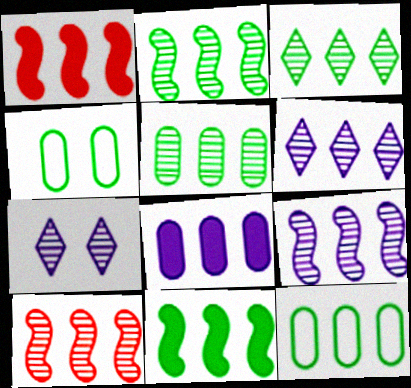[[1, 6, 12], 
[2, 3, 5], 
[2, 9, 10], 
[3, 11, 12], 
[5, 6, 10]]